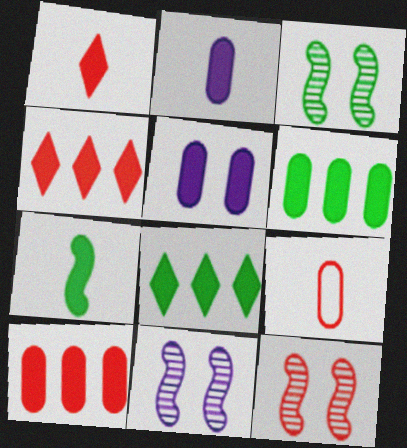[[1, 2, 7], 
[3, 11, 12], 
[4, 5, 7], 
[4, 9, 12], 
[8, 9, 11]]